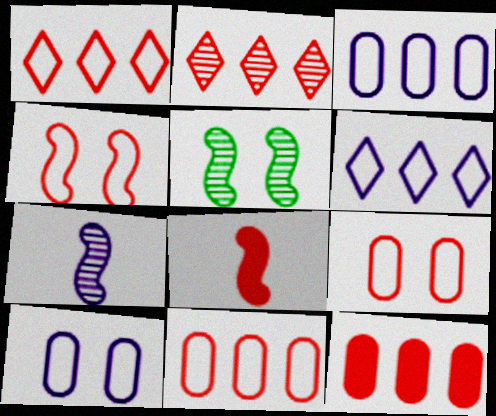[[2, 8, 9]]